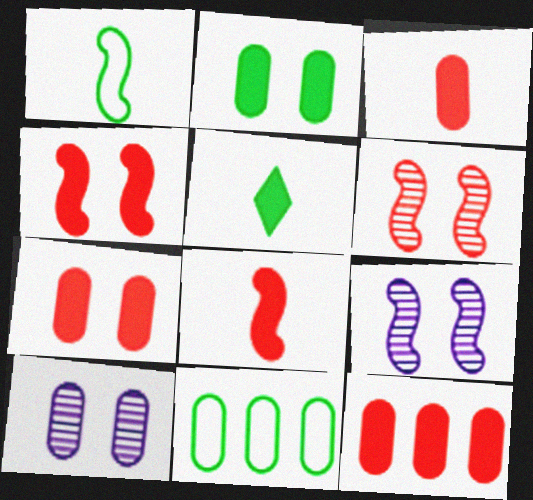[[3, 7, 12], 
[3, 10, 11]]